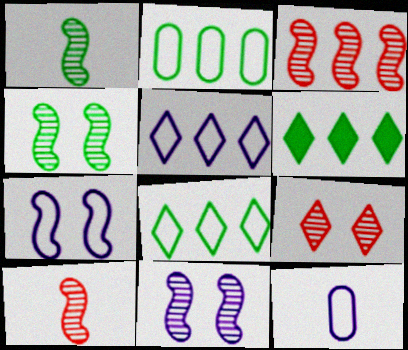[[1, 3, 11], 
[5, 7, 12]]